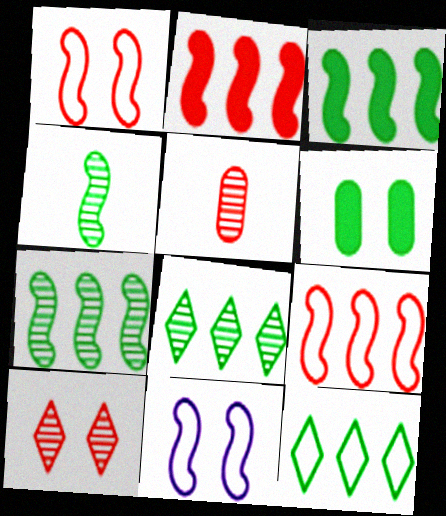[[2, 4, 11], 
[4, 6, 12], 
[6, 10, 11]]